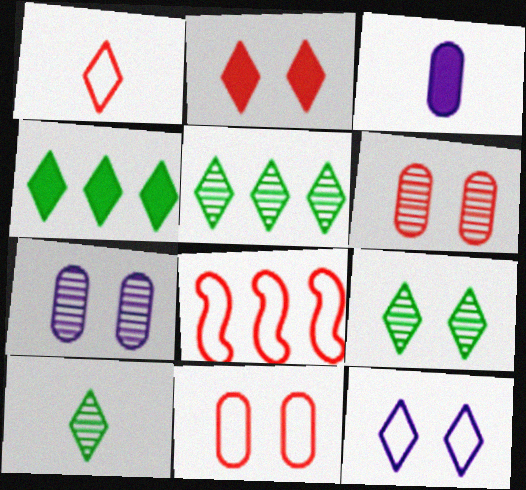[[1, 8, 11], 
[2, 9, 12], 
[3, 8, 9], 
[5, 9, 10]]